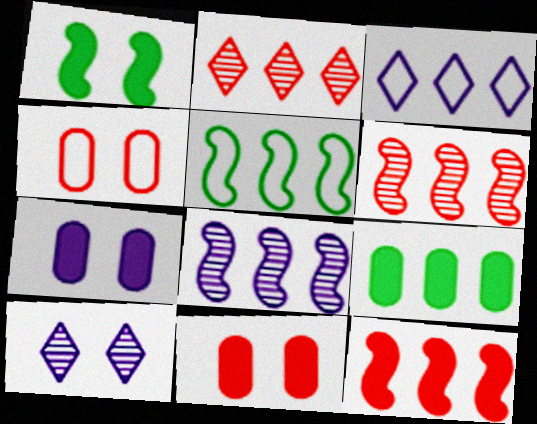[[1, 4, 10], 
[3, 6, 9], 
[5, 8, 12]]